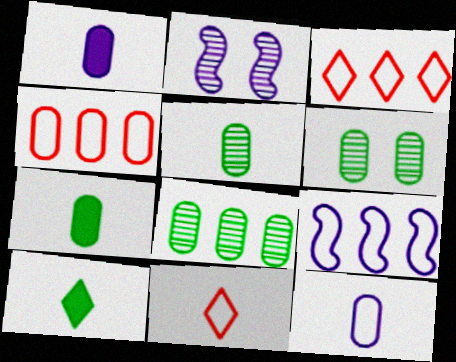[[1, 4, 6], 
[2, 3, 7], 
[2, 4, 10], 
[5, 6, 8]]